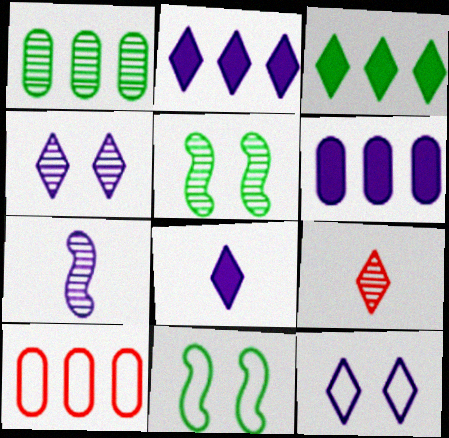[[1, 6, 10], 
[3, 9, 12], 
[5, 8, 10], 
[6, 7, 12], 
[6, 9, 11]]